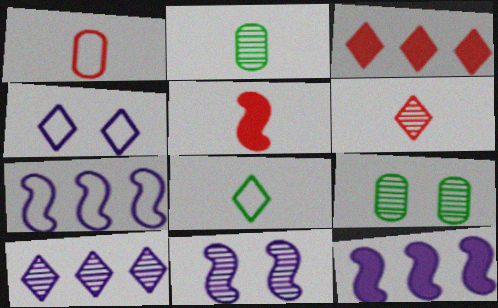[[1, 5, 6]]